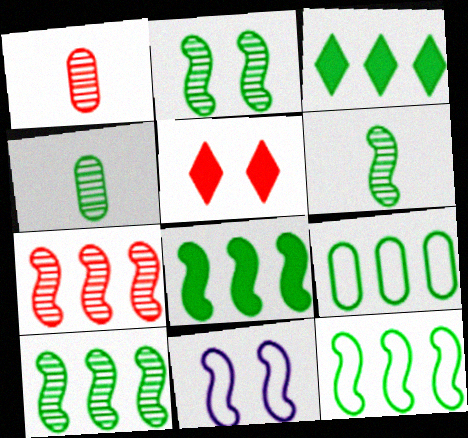[[1, 3, 11], 
[2, 6, 10], 
[3, 9, 10], 
[8, 10, 12]]